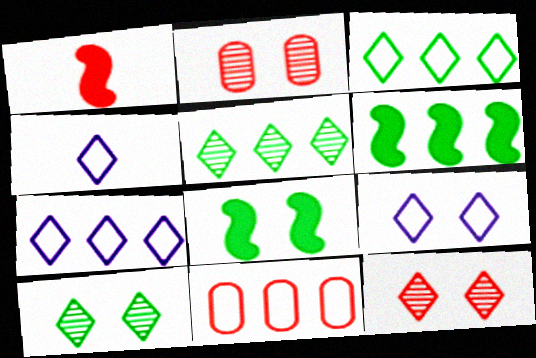[[1, 11, 12], 
[2, 4, 6], 
[2, 8, 9], 
[4, 7, 9]]